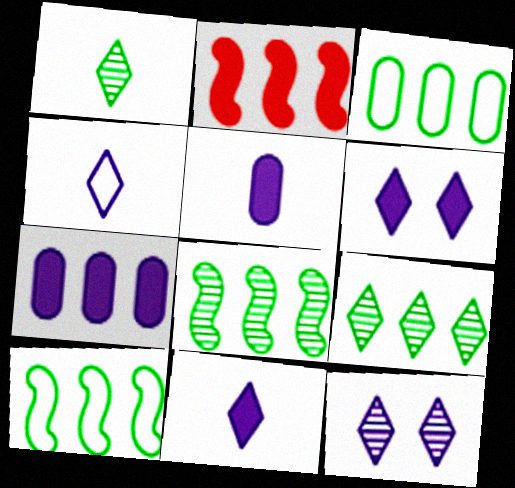[]